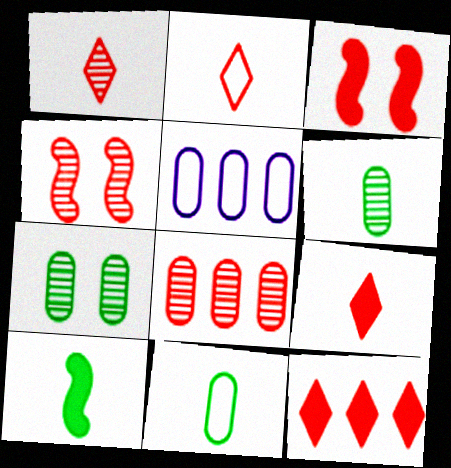[[1, 2, 9], 
[1, 4, 8], 
[2, 3, 8]]